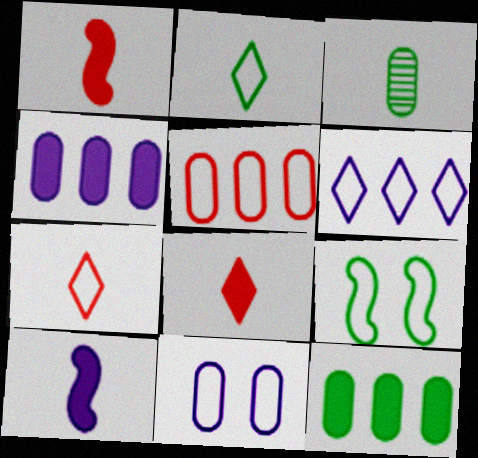[[3, 7, 10]]